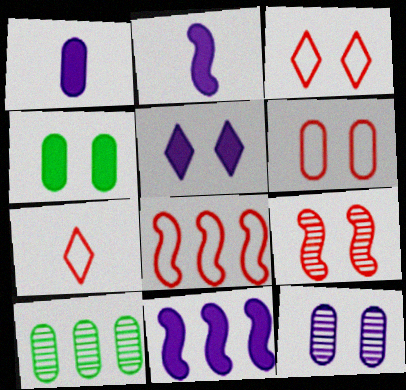[[1, 5, 11], 
[1, 6, 10], 
[2, 3, 10], 
[4, 6, 12], 
[6, 7, 8]]